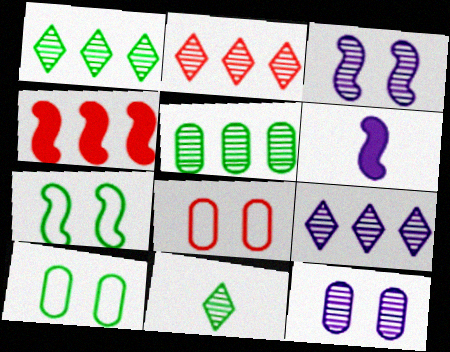[[1, 2, 9], 
[1, 6, 8], 
[2, 6, 10]]